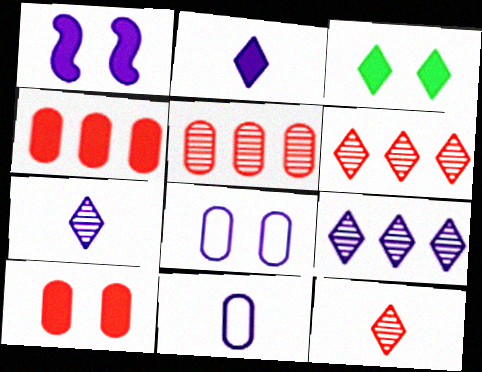[[1, 3, 10], 
[1, 9, 11]]